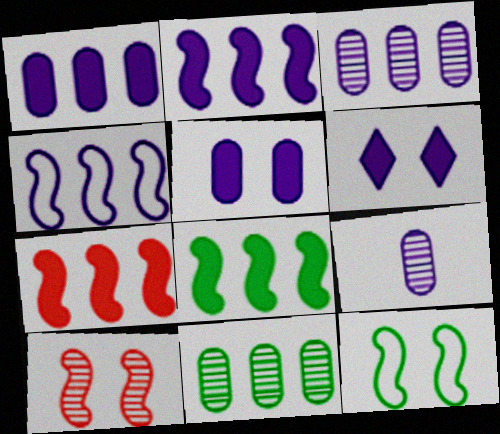[[2, 7, 8], 
[4, 6, 9]]